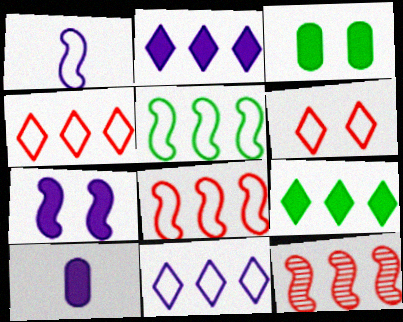[[2, 7, 10]]